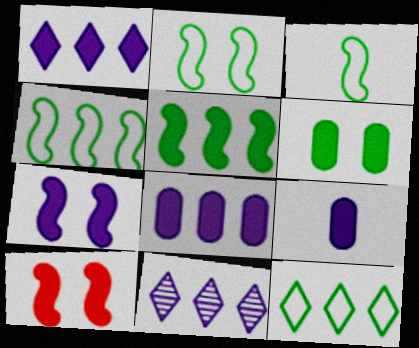[[1, 7, 9], 
[2, 3, 4]]